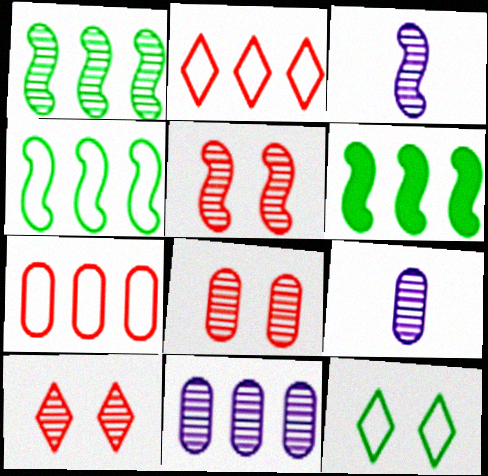[[1, 3, 5], 
[1, 4, 6], 
[1, 9, 10], 
[2, 6, 11], 
[5, 8, 10]]